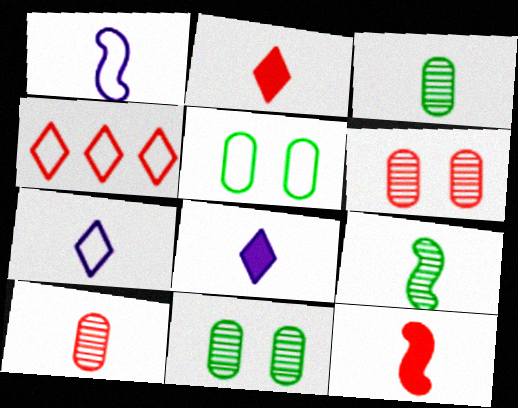[[1, 2, 3], 
[1, 4, 5], 
[1, 9, 12], 
[3, 7, 12], 
[4, 6, 12]]